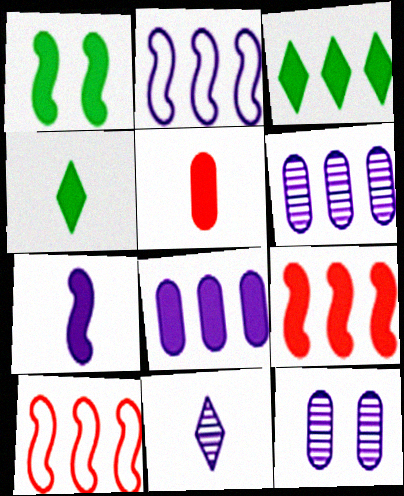[[1, 7, 9], 
[3, 6, 10], 
[3, 8, 9], 
[4, 5, 7], 
[4, 10, 12]]